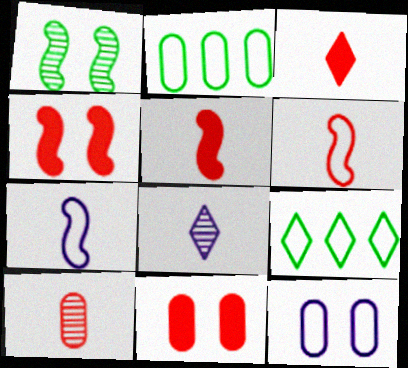[[2, 4, 8], 
[3, 6, 10], 
[6, 9, 12]]